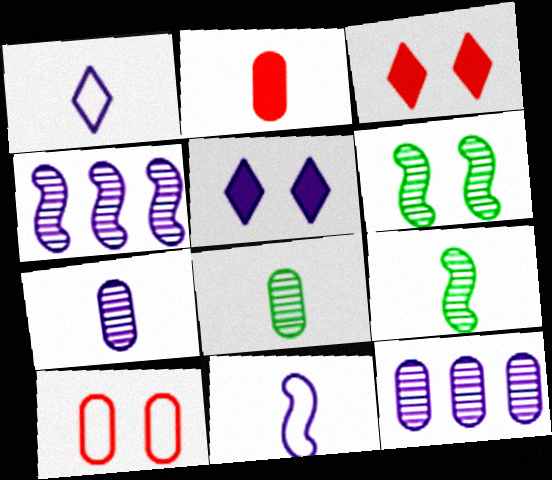[[1, 2, 9], 
[5, 6, 10], 
[5, 11, 12]]